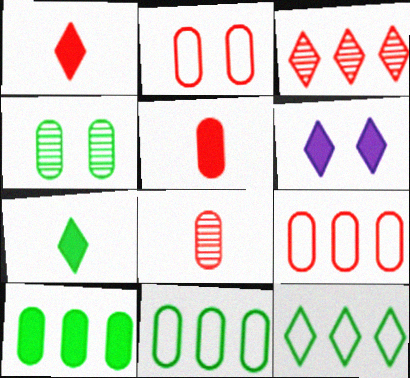[]